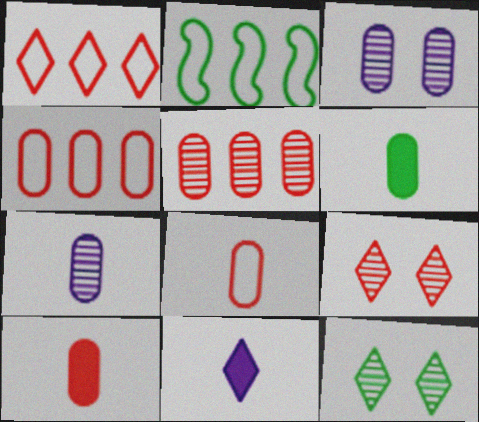[[1, 11, 12], 
[2, 6, 12], 
[3, 4, 6], 
[6, 7, 8]]